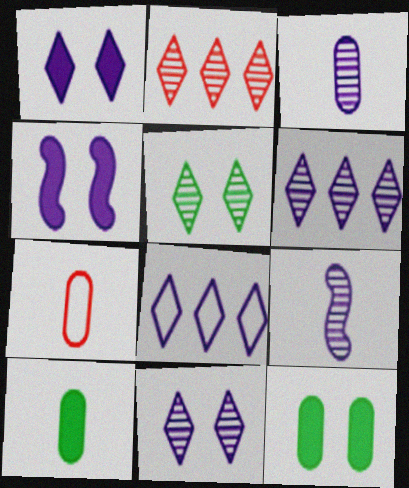[[3, 4, 8], 
[3, 7, 10]]